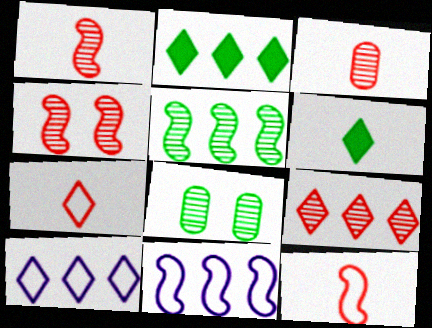[[2, 9, 10], 
[3, 4, 9]]